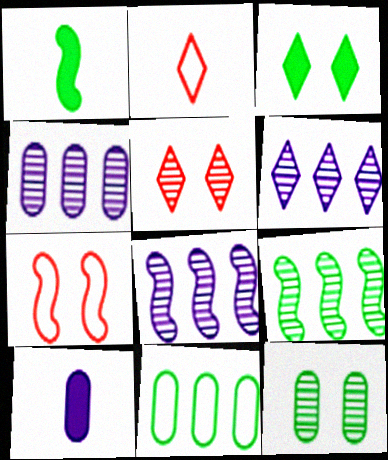[[1, 7, 8], 
[2, 3, 6], 
[4, 6, 8]]